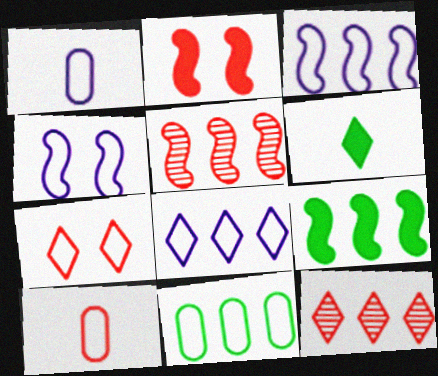[[1, 4, 8], 
[2, 10, 12], 
[3, 5, 9]]